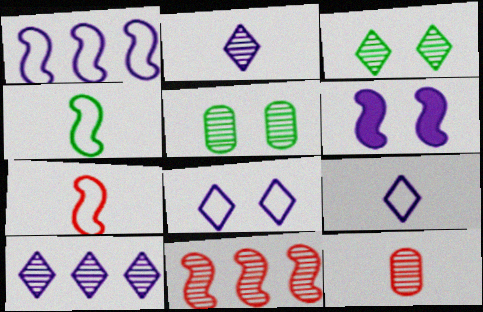[[2, 5, 11], 
[4, 6, 11]]